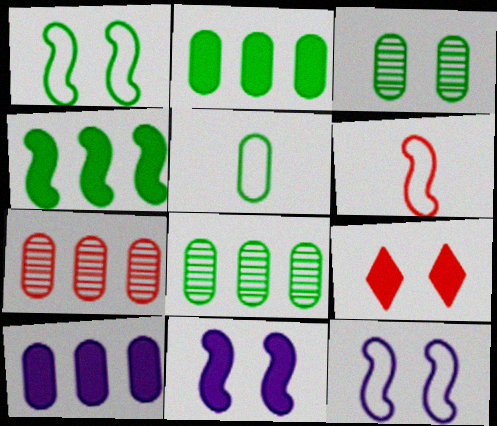[[2, 3, 5], 
[3, 9, 12], 
[6, 7, 9]]